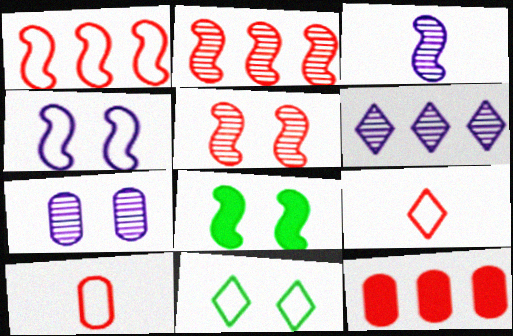[[1, 3, 8], 
[3, 6, 7], 
[3, 11, 12], 
[4, 5, 8], 
[5, 9, 12], 
[6, 8, 10]]